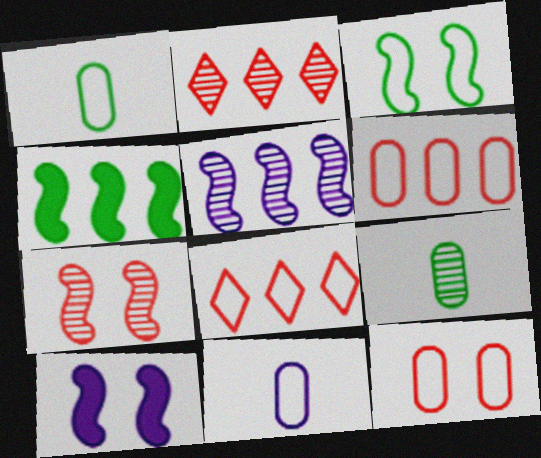[[1, 2, 10], 
[3, 7, 10], 
[3, 8, 11], 
[8, 9, 10]]